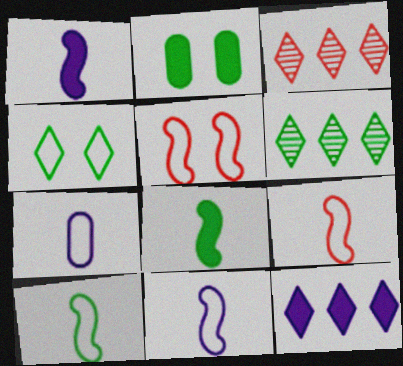[[2, 3, 11], 
[2, 6, 10], 
[9, 10, 11]]